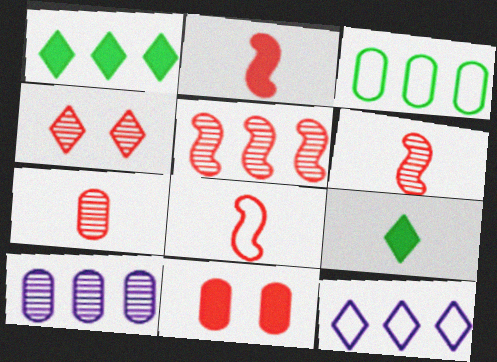[[2, 6, 8], 
[4, 5, 7], 
[4, 9, 12]]